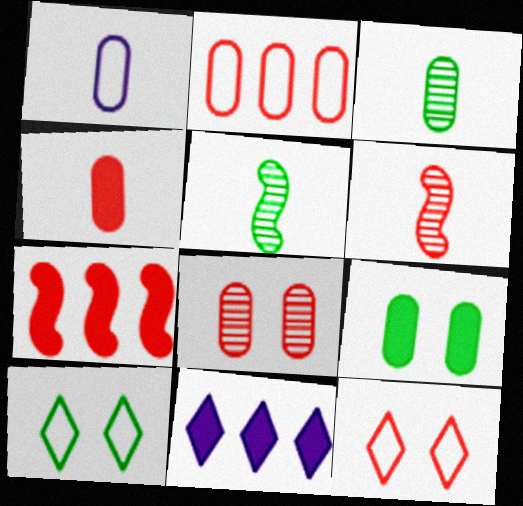[[1, 3, 4], 
[2, 4, 8]]